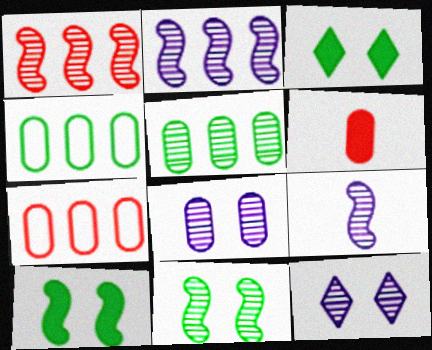[[1, 9, 11], 
[3, 7, 9], 
[4, 6, 8]]